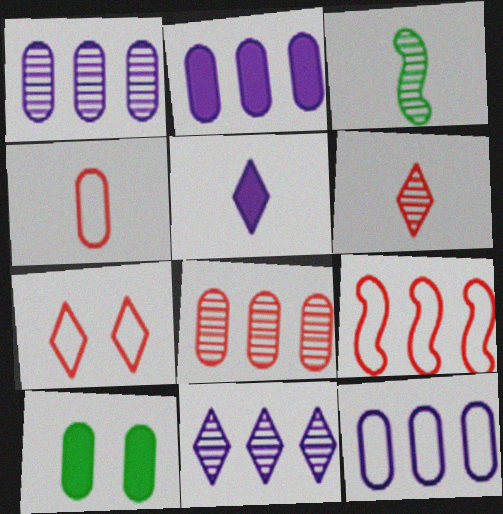[[1, 2, 12], 
[1, 4, 10], 
[2, 3, 7], 
[3, 4, 5], 
[4, 7, 9]]